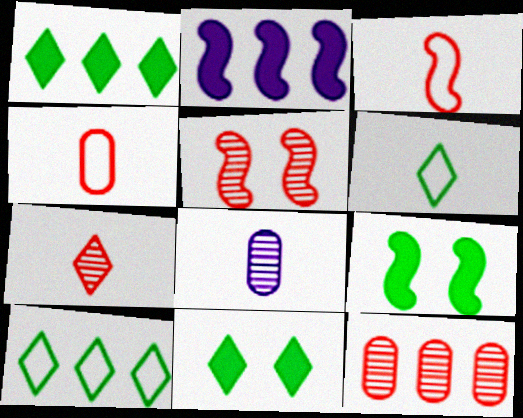[[2, 10, 12], 
[5, 7, 12]]